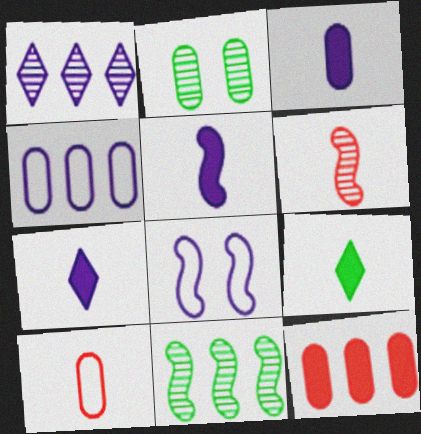[[1, 2, 6], 
[1, 3, 8], 
[3, 5, 7]]